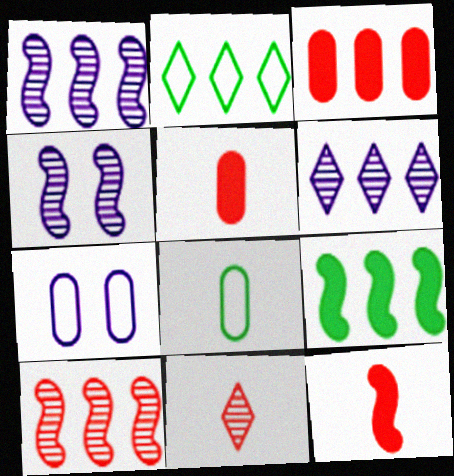[[1, 2, 3], 
[2, 4, 5], 
[7, 9, 11]]